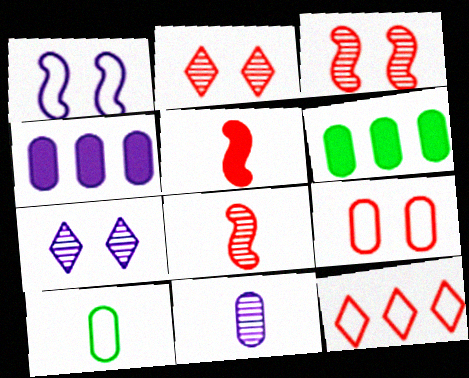[[1, 10, 12], 
[6, 9, 11]]